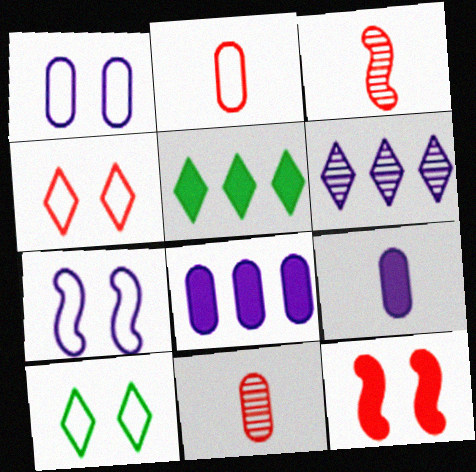[[1, 3, 5], 
[3, 8, 10], 
[5, 7, 11], 
[5, 9, 12], 
[6, 7, 9]]